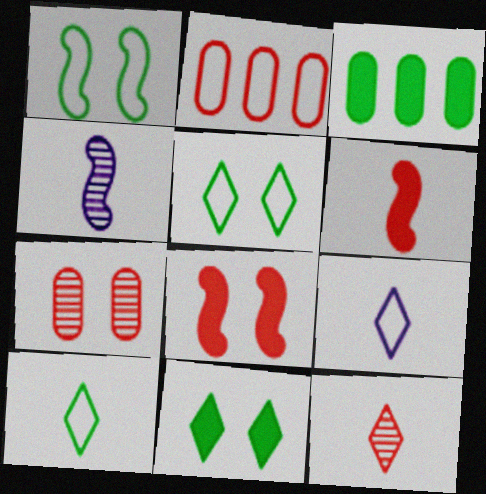[[1, 2, 9], 
[2, 4, 11], 
[2, 8, 12]]